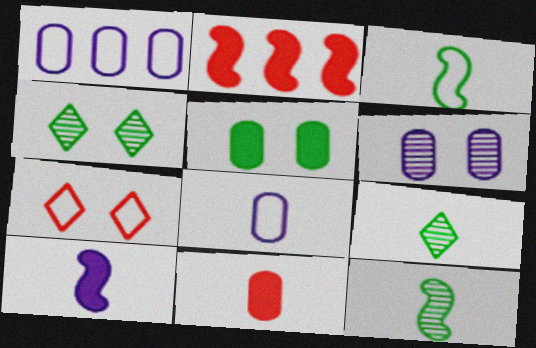[[1, 3, 7], 
[2, 4, 8]]